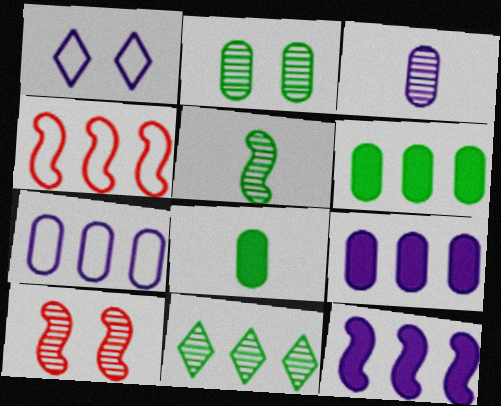[[1, 3, 12], 
[2, 5, 11], 
[3, 10, 11], 
[4, 9, 11]]